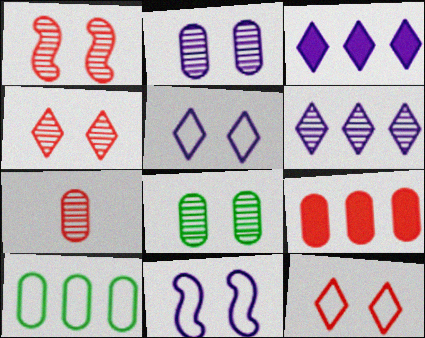[]